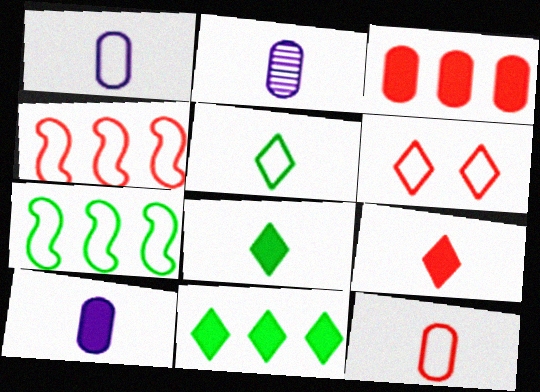[[1, 2, 10], 
[1, 6, 7], 
[4, 6, 12]]